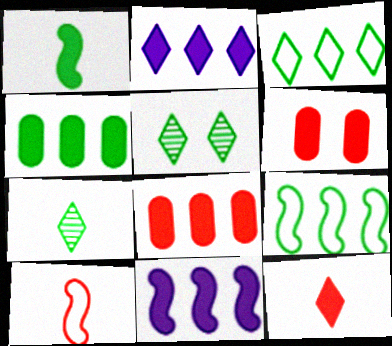[[1, 2, 6]]